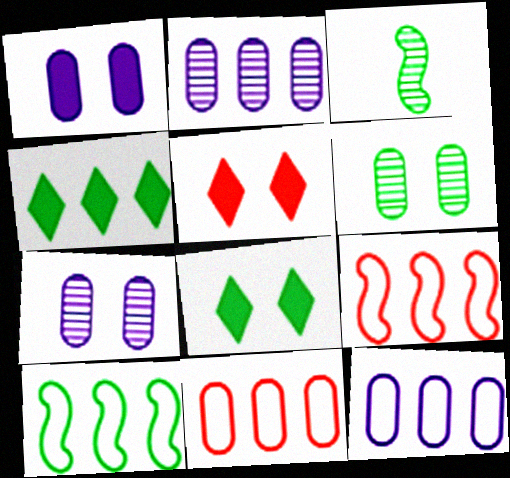[[2, 4, 9], 
[3, 5, 12]]